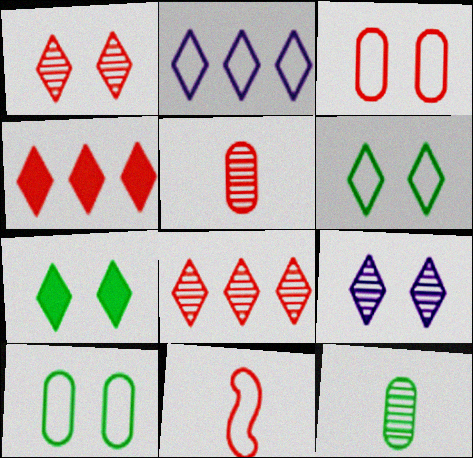[[2, 10, 11]]